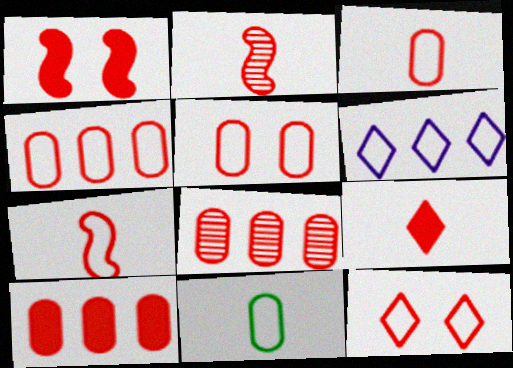[[1, 9, 10], 
[2, 3, 9], 
[2, 10, 12], 
[3, 4, 5], 
[4, 7, 12], 
[4, 8, 10]]